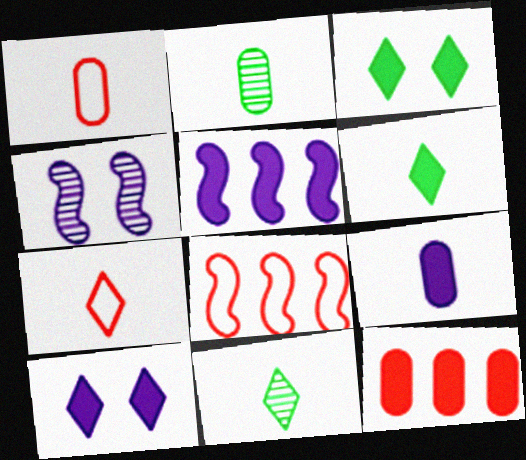[[1, 2, 9], 
[2, 8, 10], 
[5, 9, 10]]